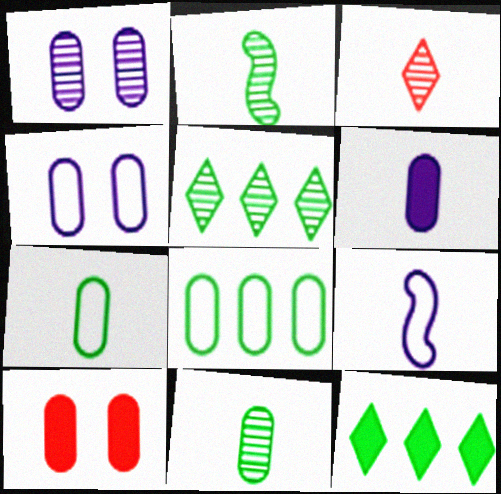[[5, 9, 10]]